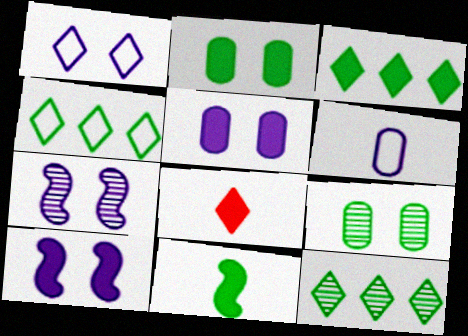[[1, 5, 7], 
[1, 8, 12], 
[2, 3, 11], 
[3, 4, 12], 
[4, 9, 11]]